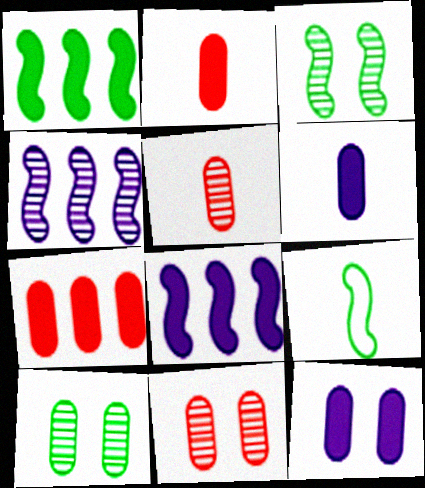[[1, 3, 9]]